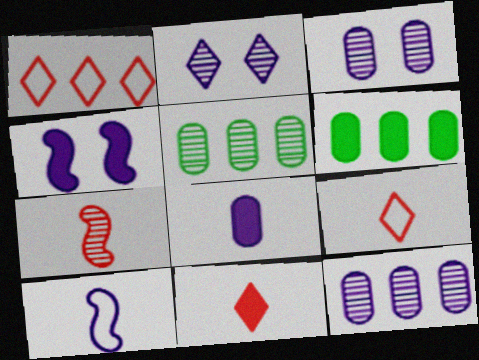[[2, 5, 7], 
[4, 5, 9], 
[4, 6, 11]]